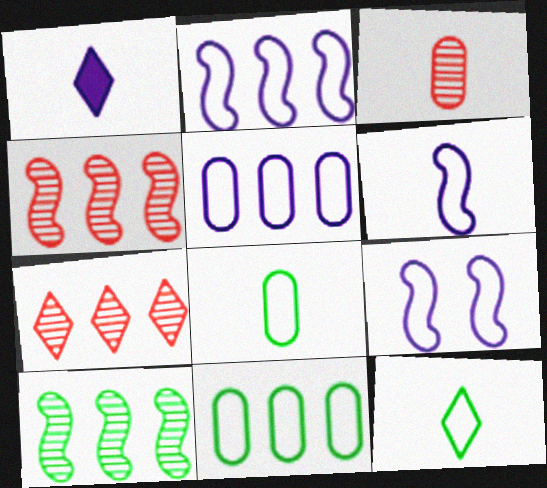[[2, 6, 9]]